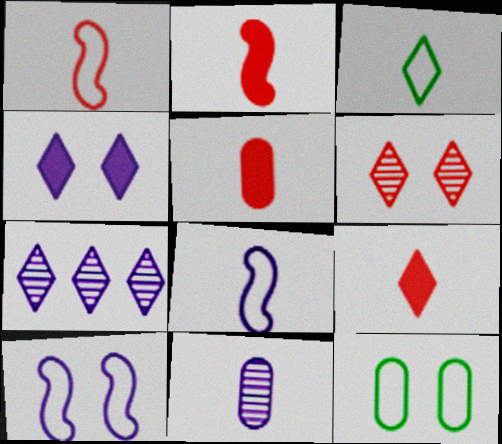[[2, 3, 11], 
[2, 5, 9], 
[2, 7, 12]]